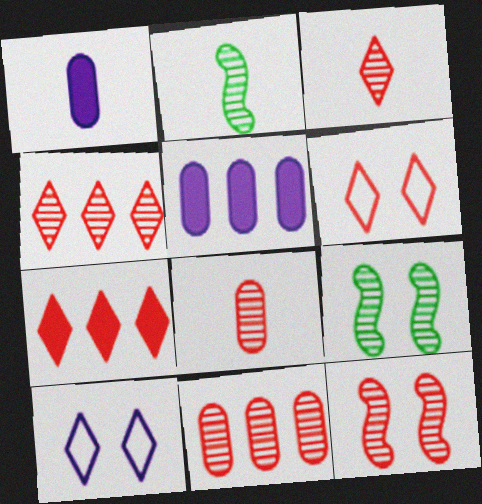[[2, 5, 6], 
[3, 6, 7], 
[3, 11, 12], 
[4, 8, 12]]